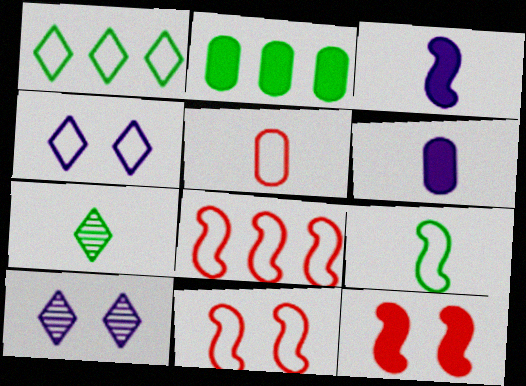[[3, 5, 7]]